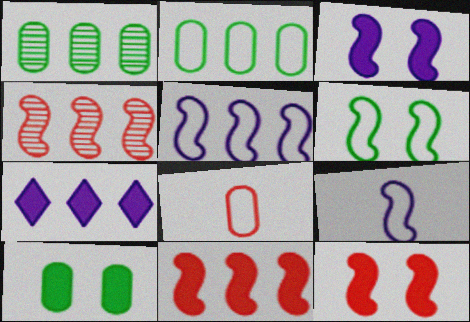[[2, 4, 7]]